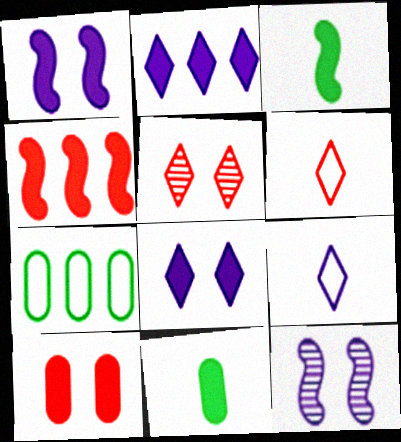[[1, 3, 4], 
[2, 3, 10], 
[4, 8, 11]]